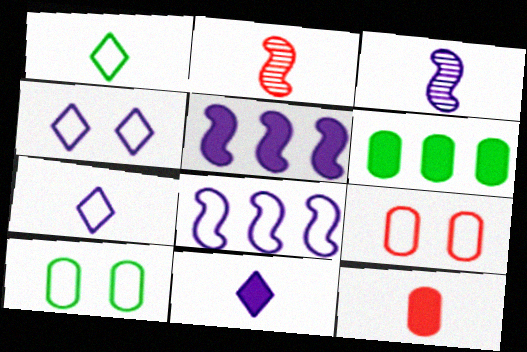[[1, 3, 12], 
[1, 8, 9], 
[2, 4, 6]]